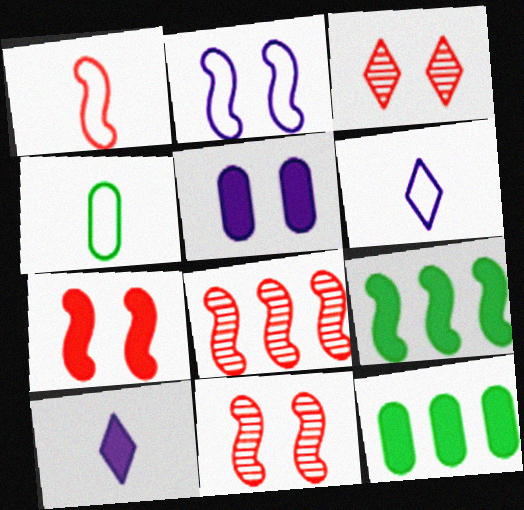[[1, 4, 6], 
[1, 7, 8], 
[6, 11, 12], 
[7, 10, 12]]